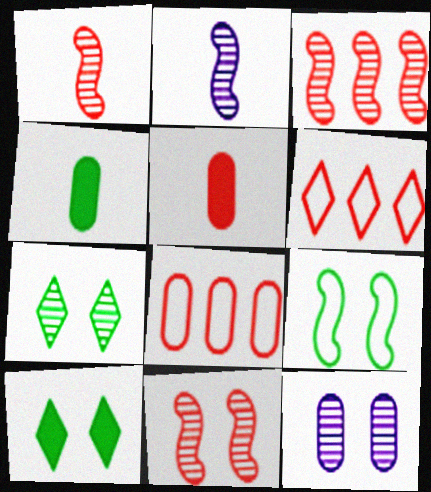[[1, 3, 11], 
[2, 8, 10], 
[4, 8, 12], 
[5, 6, 11], 
[7, 11, 12]]